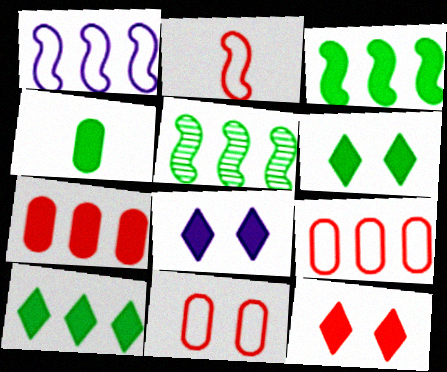[[3, 4, 6], 
[6, 8, 12]]